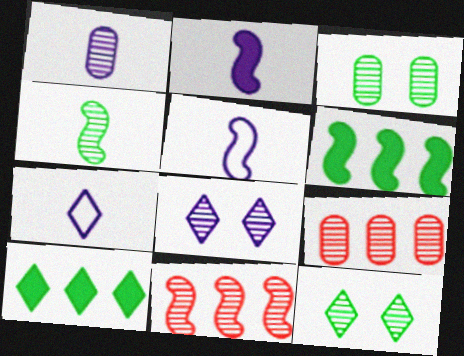[[1, 2, 7], 
[1, 3, 9], 
[1, 11, 12], 
[4, 8, 9]]